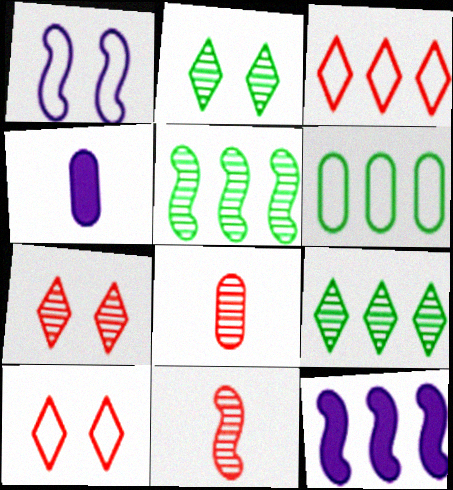[[4, 5, 10]]